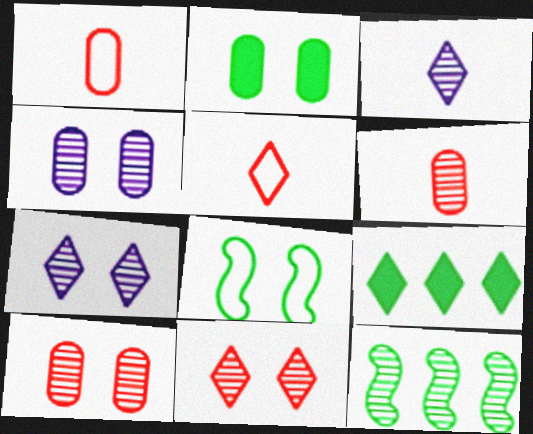[[3, 10, 12], 
[5, 7, 9], 
[6, 7, 12]]